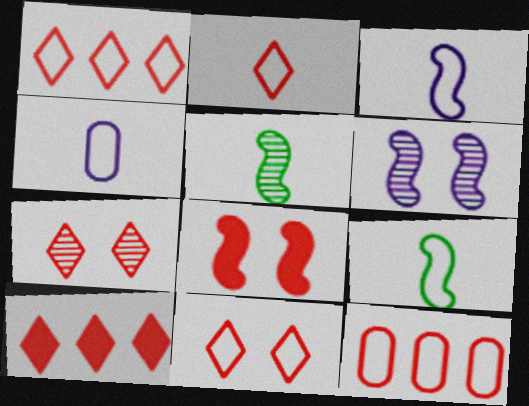[[1, 2, 11], 
[2, 4, 9], 
[2, 7, 10]]